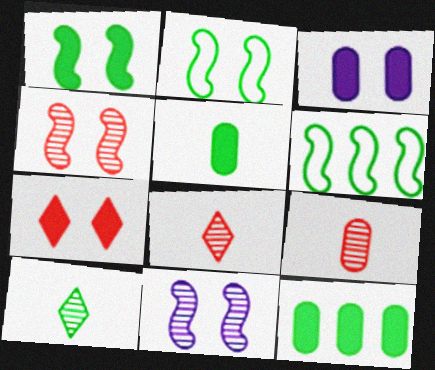[[1, 3, 7], 
[2, 10, 12], 
[3, 6, 8]]